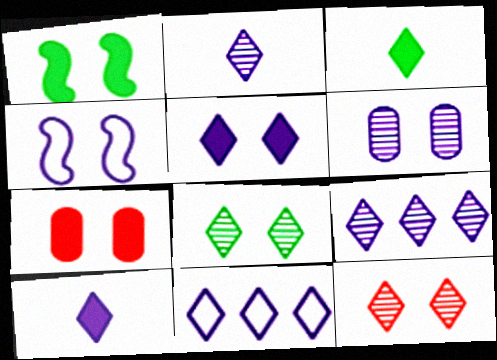[[1, 5, 7], 
[2, 5, 11], 
[3, 11, 12], 
[4, 5, 6], 
[4, 7, 8]]